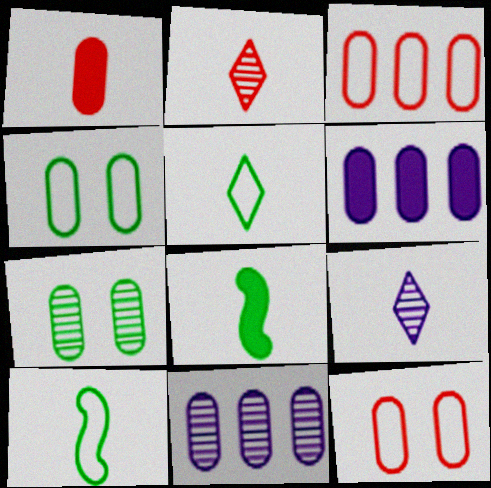[[1, 4, 11], 
[1, 9, 10]]